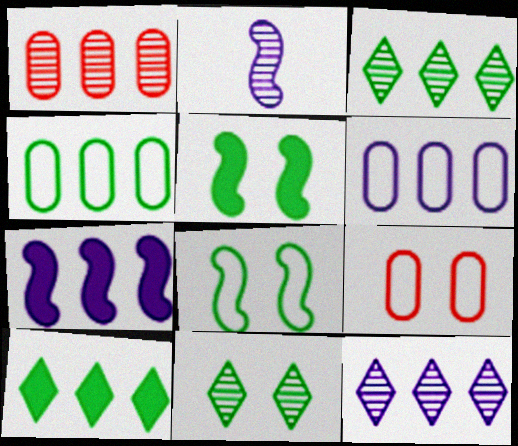[[1, 2, 11], 
[2, 9, 10], 
[6, 7, 12]]